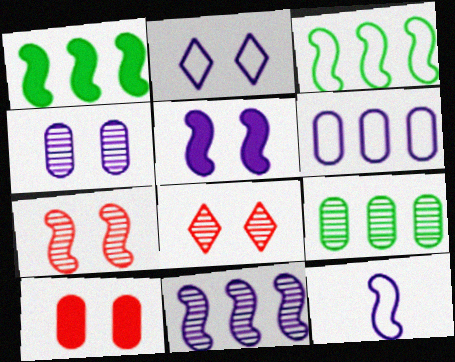[[1, 7, 12], 
[2, 4, 5], 
[2, 6, 12], 
[5, 11, 12]]